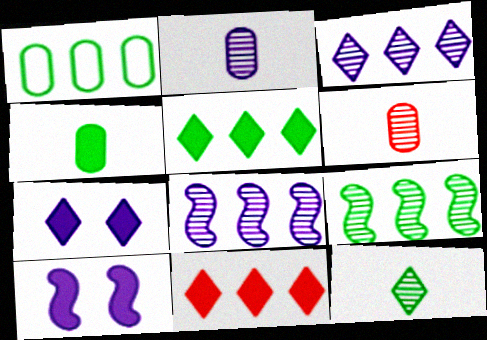[[1, 5, 9], 
[1, 8, 11], 
[4, 10, 11]]